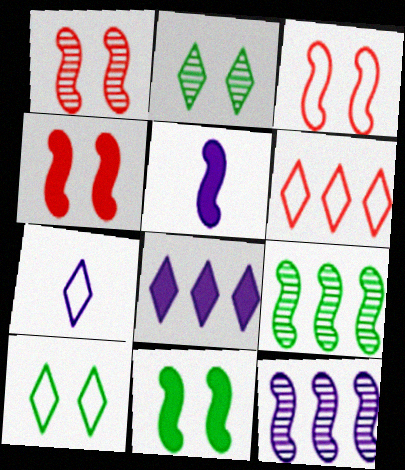[[1, 3, 4], 
[3, 5, 9], 
[6, 7, 10]]